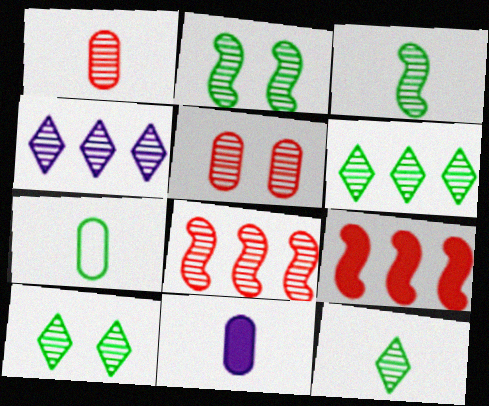[[1, 2, 4], 
[1, 7, 11], 
[3, 4, 5], 
[6, 10, 12]]